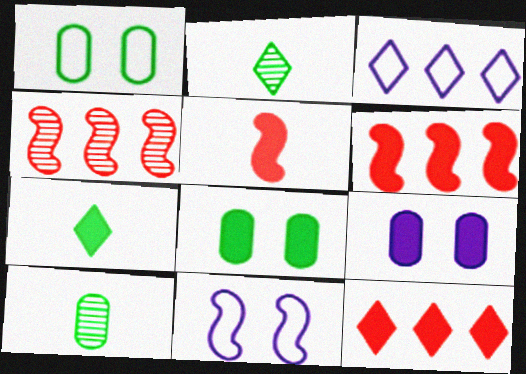[[6, 7, 9], 
[10, 11, 12]]